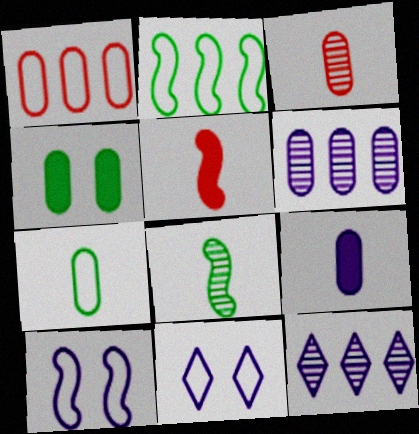[[3, 7, 9], 
[9, 10, 12]]